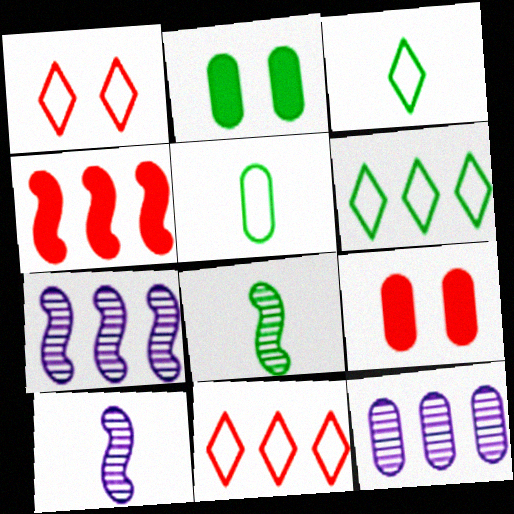[[2, 6, 8], 
[2, 10, 11], 
[3, 7, 9], 
[4, 6, 12], 
[5, 9, 12], 
[6, 9, 10]]